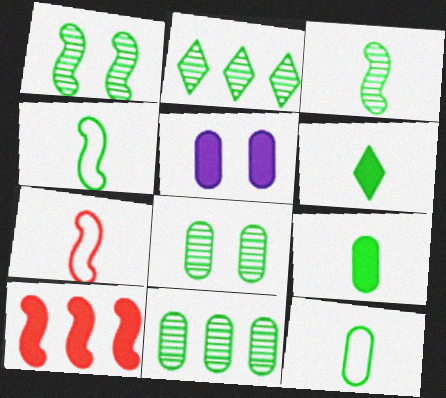[[2, 3, 8], 
[2, 5, 7], 
[3, 6, 12], 
[5, 6, 10]]